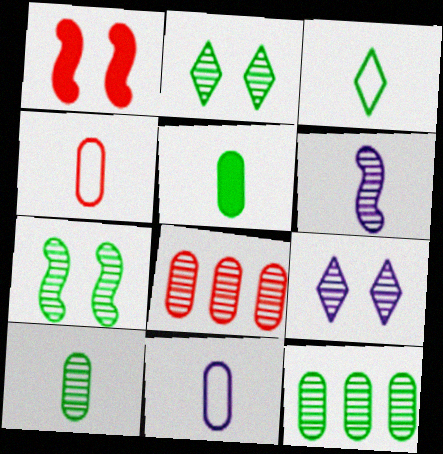[[2, 6, 8]]